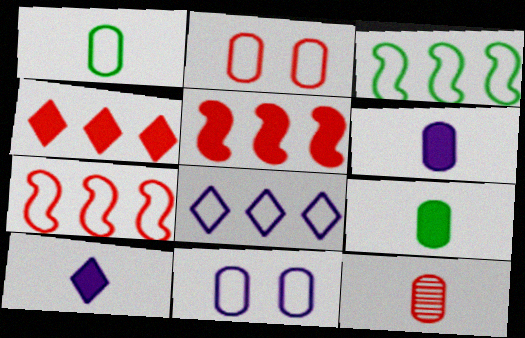[[1, 6, 12]]